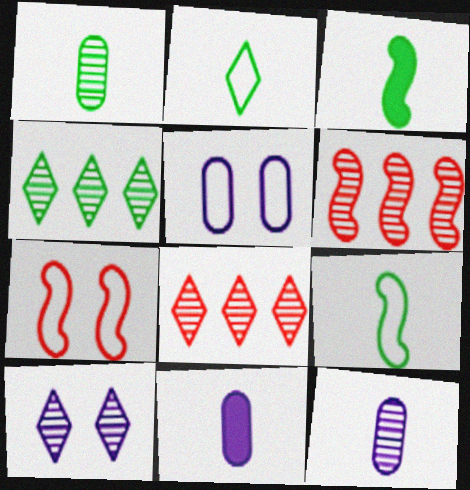[[1, 2, 3], 
[1, 6, 10], 
[3, 5, 8], 
[4, 7, 11]]